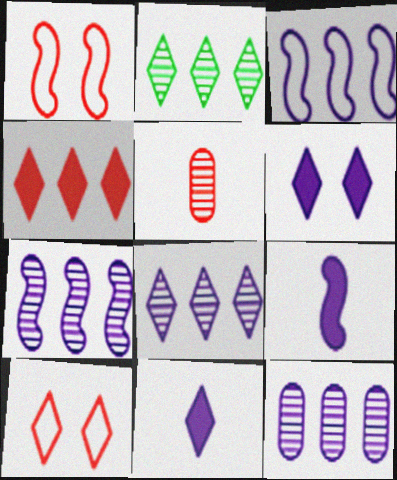[[1, 4, 5], 
[2, 10, 11], 
[7, 8, 12]]